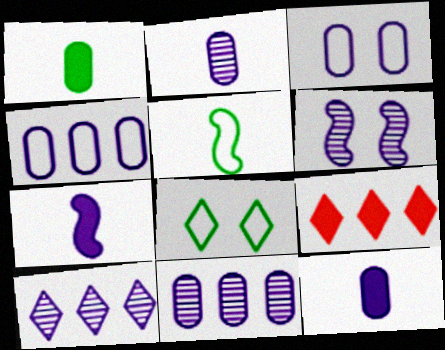[[2, 6, 10], 
[3, 7, 10], 
[3, 11, 12]]